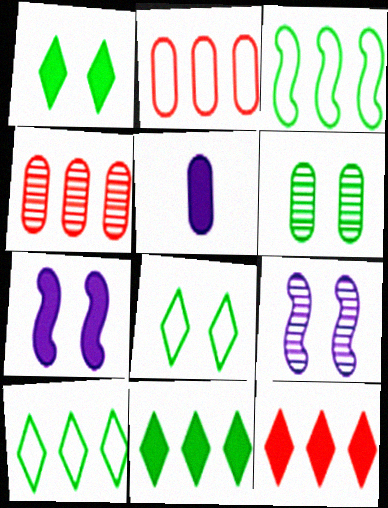[[2, 5, 6]]